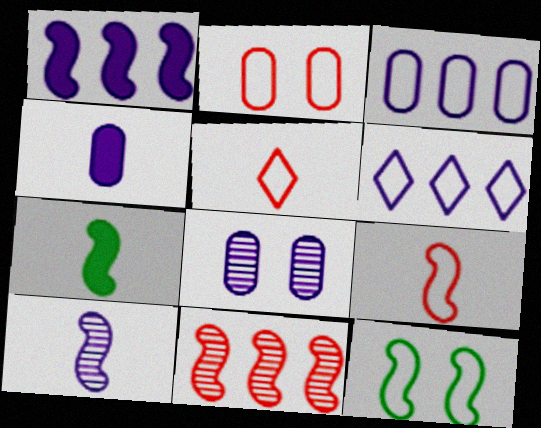[[3, 4, 8], 
[3, 5, 12], 
[7, 9, 10]]